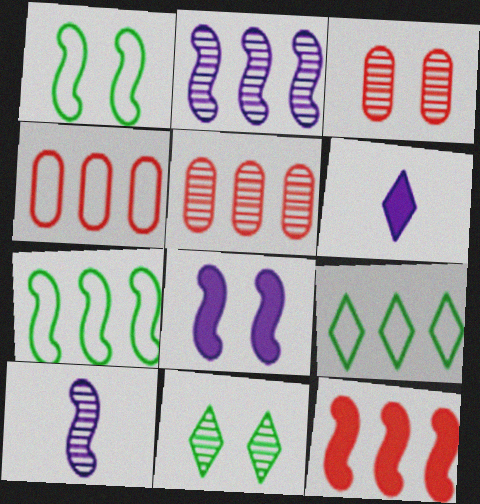[[1, 5, 6], 
[1, 10, 12], 
[2, 7, 12], 
[3, 6, 7], 
[5, 10, 11]]